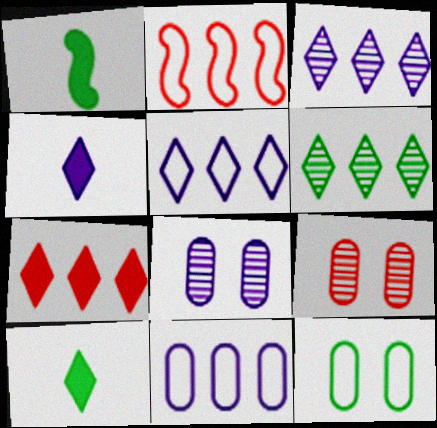[[1, 5, 9], 
[1, 6, 12], 
[2, 8, 10], 
[5, 6, 7]]